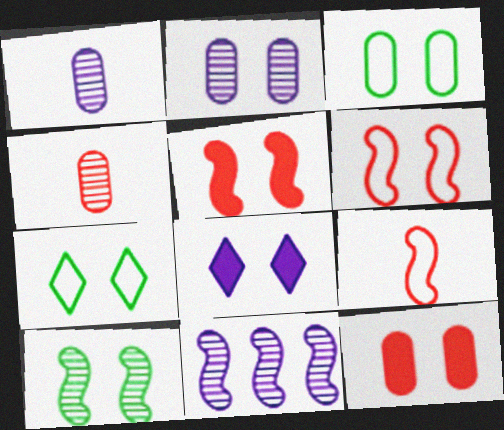[[2, 3, 12], 
[2, 5, 7]]